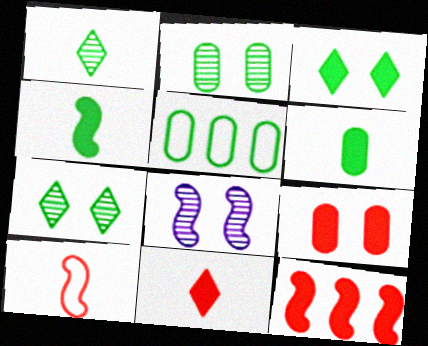[[2, 5, 6], 
[4, 5, 7], 
[5, 8, 11], 
[9, 11, 12]]